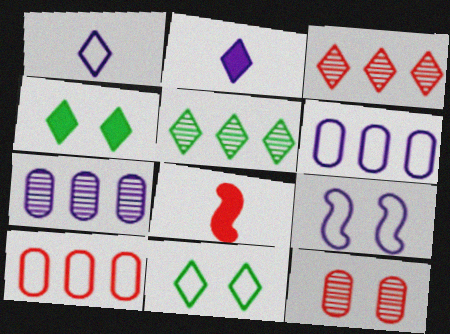[[1, 3, 4], 
[1, 6, 9], 
[2, 3, 11], 
[2, 7, 9], 
[4, 9, 12], 
[7, 8, 11]]